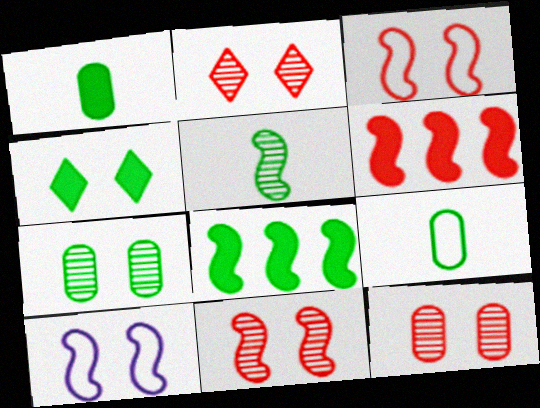[[1, 4, 8], 
[2, 11, 12], 
[4, 10, 12], 
[5, 6, 10]]